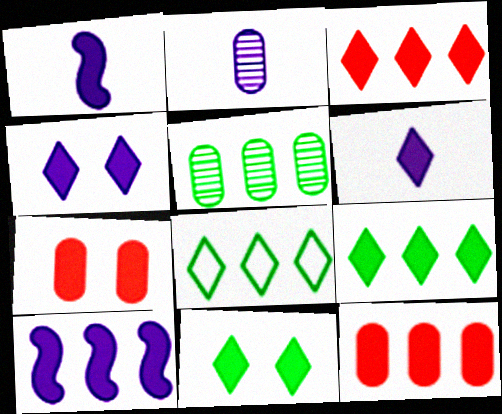[[1, 7, 9], 
[1, 11, 12], 
[3, 6, 11], 
[9, 10, 12]]